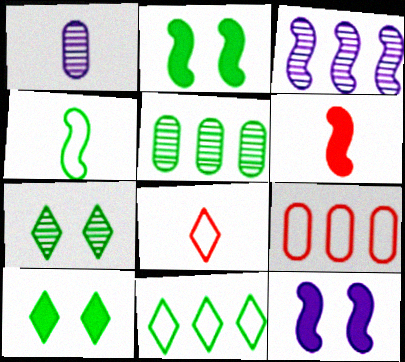[[4, 5, 10], 
[5, 8, 12]]